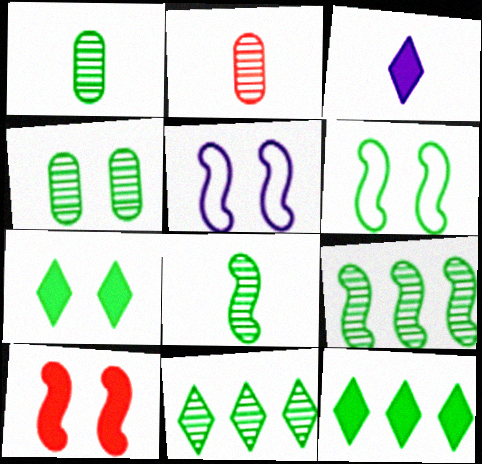[[1, 6, 12], 
[2, 5, 12], 
[4, 6, 7], 
[4, 8, 11]]